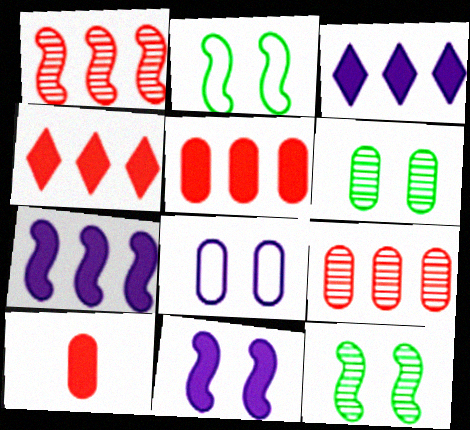[]